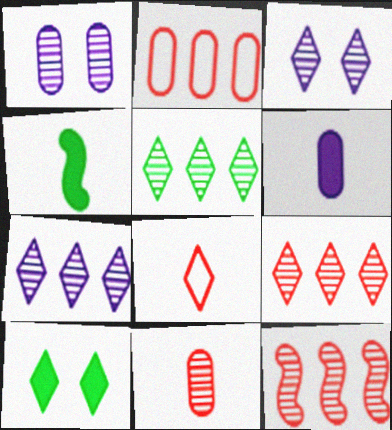[[2, 3, 4], 
[5, 7, 9], 
[7, 8, 10]]